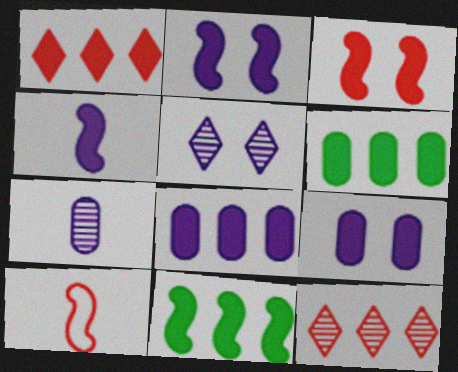[[1, 8, 11], 
[3, 4, 11], 
[5, 6, 10]]